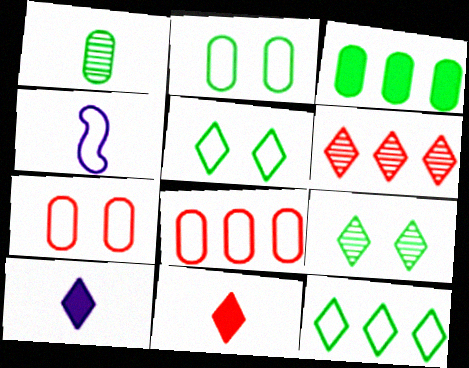[[1, 2, 3], 
[1, 4, 11], 
[4, 5, 8], 
[4, 7, 12], 
[5, 6, 10]]